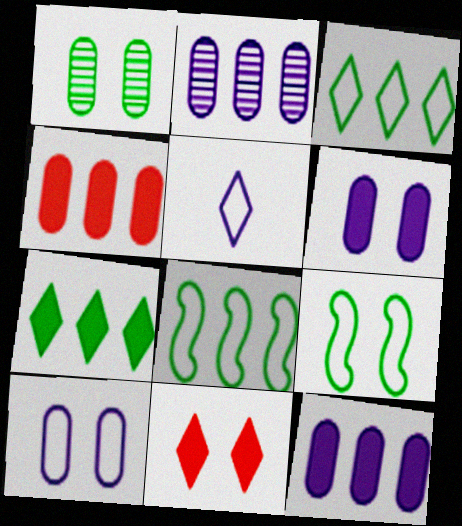[]